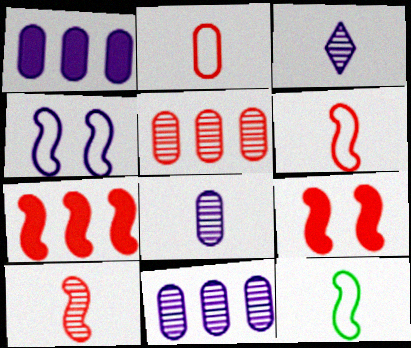[[1, 3, 4]]